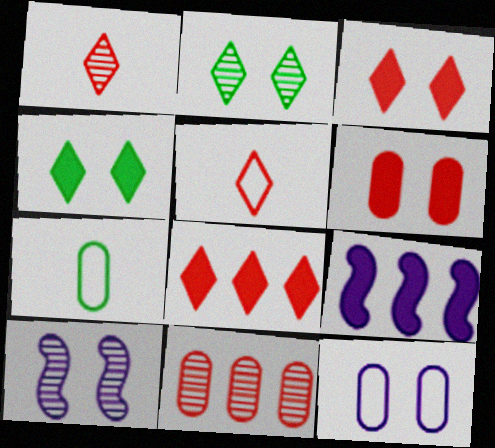[[7, 8, 10]]